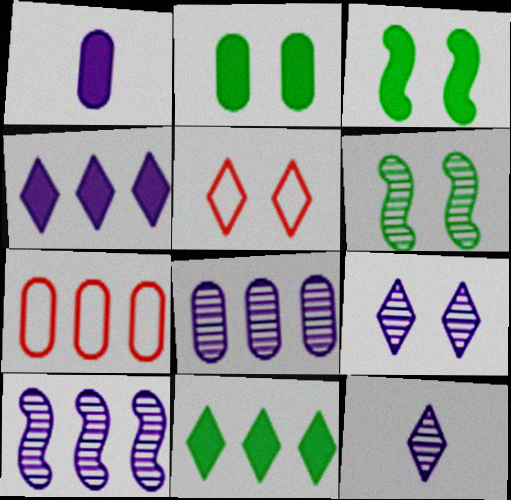[[3, 7, 12], 
[5, 11, 12], 
[7, 10, 11]]